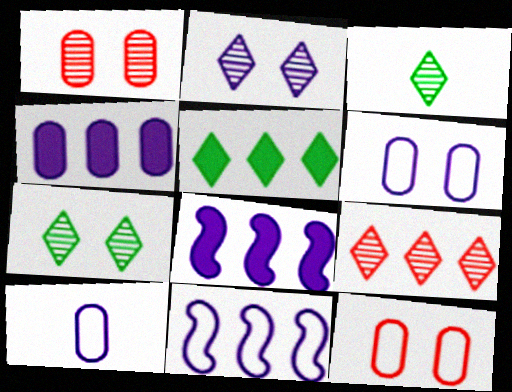[[2, 3, 9], 
[2, 8, 10], 
[3, 8, 12]]